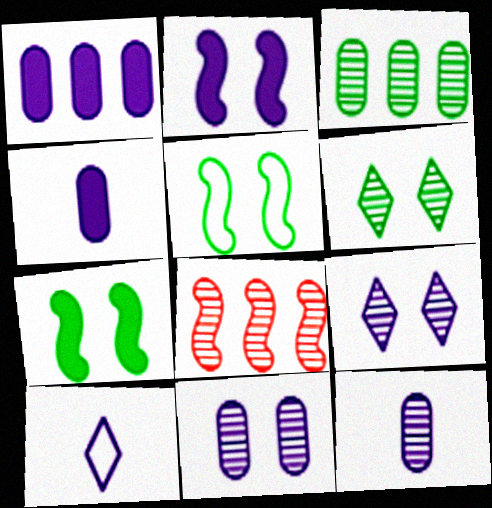[[6, 8, 12]]